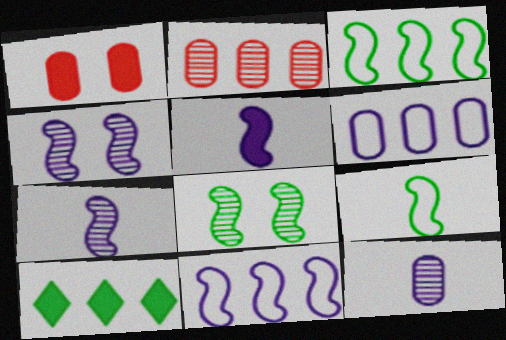[[1, 5, 10], 
[2, 10, 11], 
[4, 5, 11]]